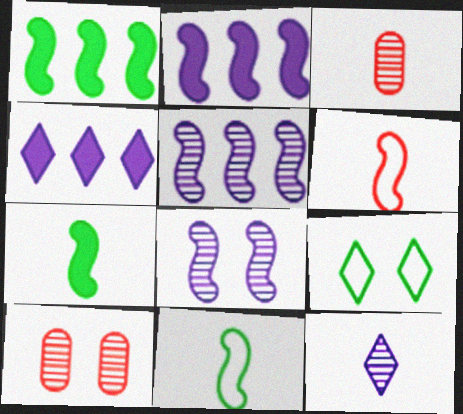[[1, 6, 8], 
[2, 3, 9], 
[4, 10, 11]]